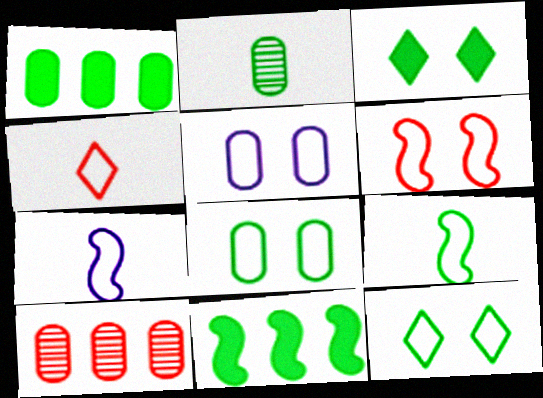[[1, 2, 8], 
[2, 11, 12], 
[3, 7, 10], 
[5, 6, 12]]